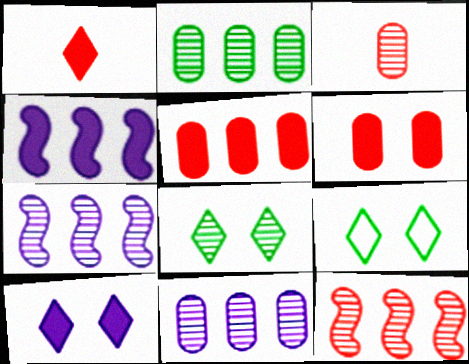[[3, 4, 9], 
[3, 7, 8]]